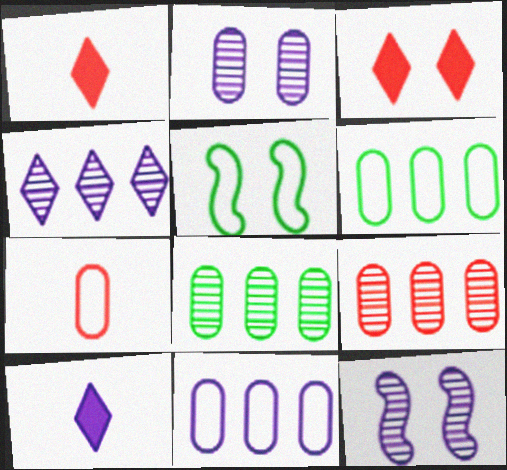[[1, 6, 12], 
[2, 3, 5], 
[5, 9, 10], 
[10, 11, 12]]